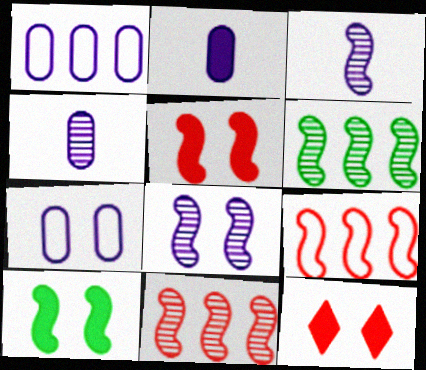[[3, 9, 10]]